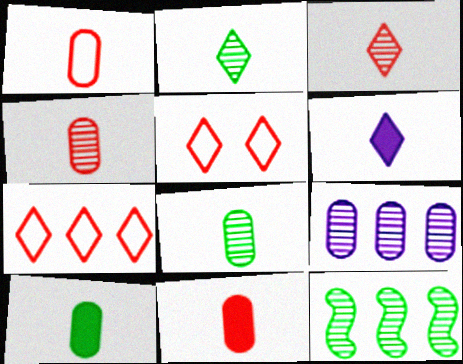[[1, 4, 11]]